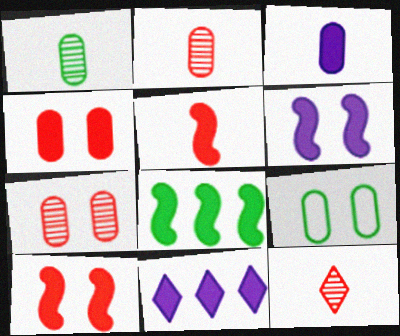[[3, 6, 11], 
[5, 6, 8]]